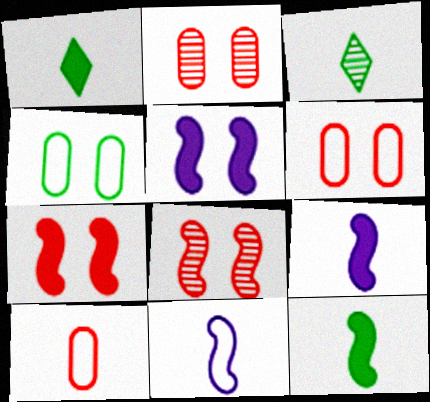[[3, 9, 10]]